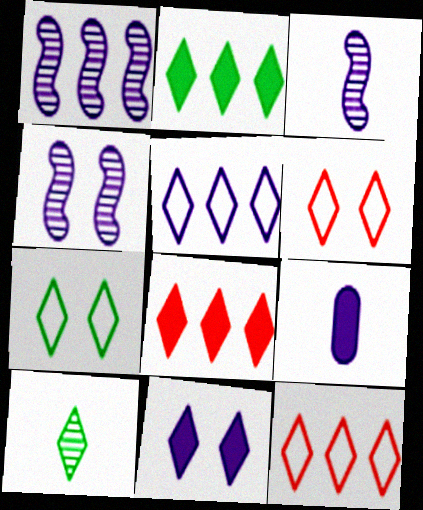[[1, 3, 4], 
[2, 7, 10], 
[4, 5, 9], 
[10, 11, 12]]